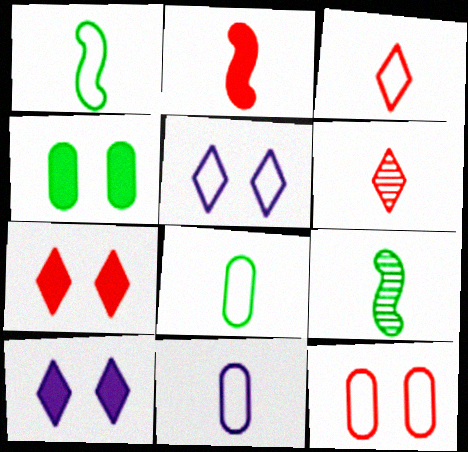[[1, 3, 11]]